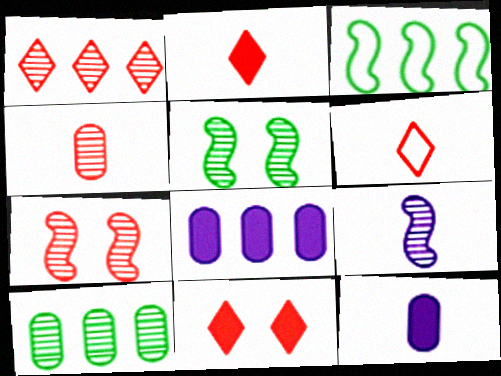[[1, 3, 8], 
[1, 4, 7], 
[1, 6, 11], 
[5, 6, 8]]